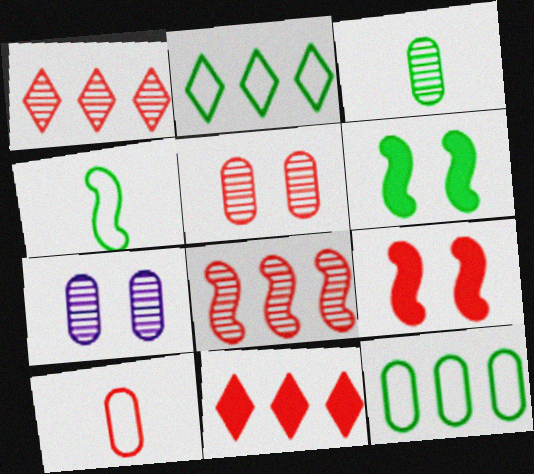[[1, 9, 10], 
[2, 3, 6], 
[4, 7, 11]]